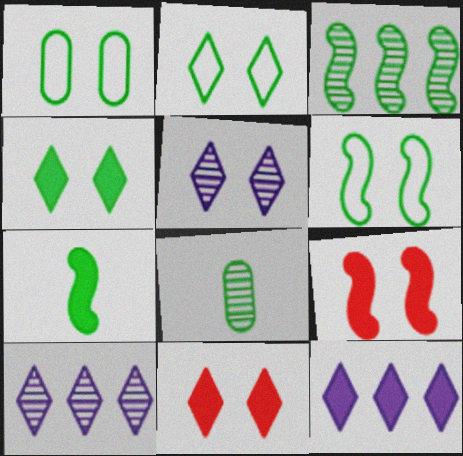[[1, 2, 6], 
[1, 5, 9], 
[2, 5, 11], 
[3, 6, 7]]